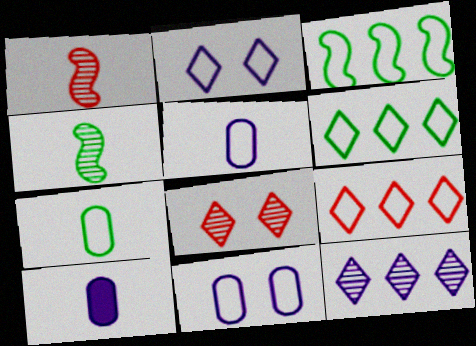[[3, 8, 10]]